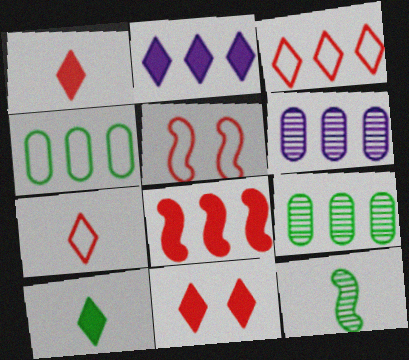[[2, 10, 11], 
[5, 6, 10]]